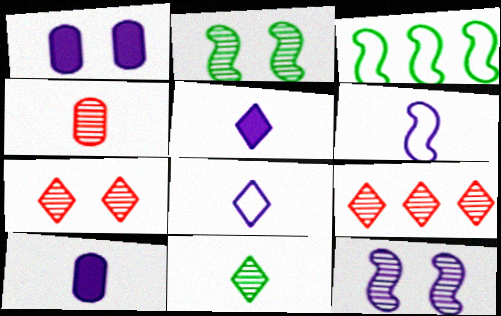[[3, 7, 10]]